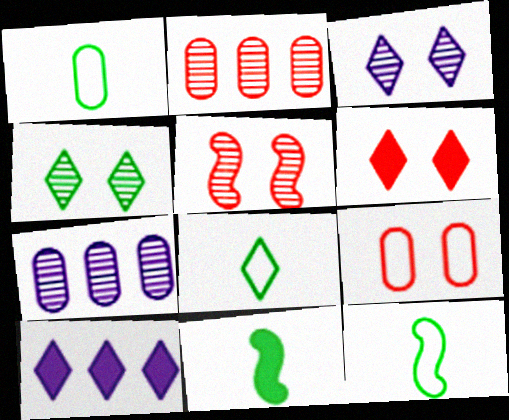[[1, 5, 10], 
[1, 8, 12], 
[5, 6, 9], 
[6, 7, 12]]